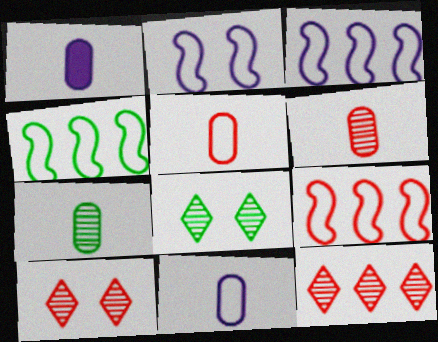[[1, 4, 10], 
[1, 5, 7], 
[1, 8, 9], 
[3, 4, 9]]